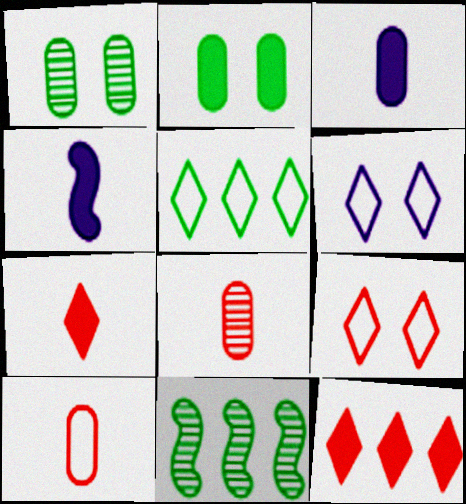[[2, 4, 12], 
[3, 9, 11]]